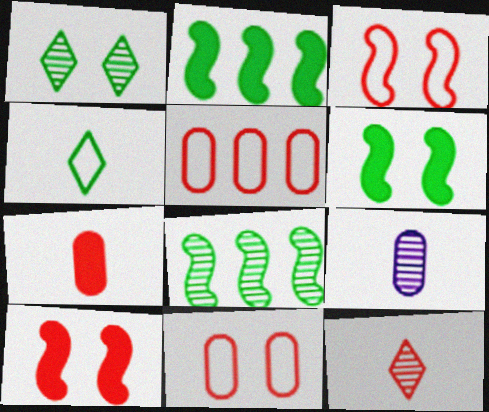[[5, 10, 12]]